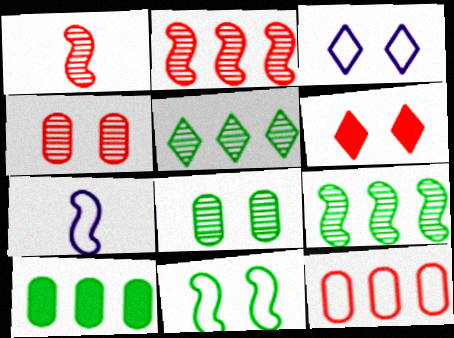[[1, 3, 10], 
[1, 6, 12]]